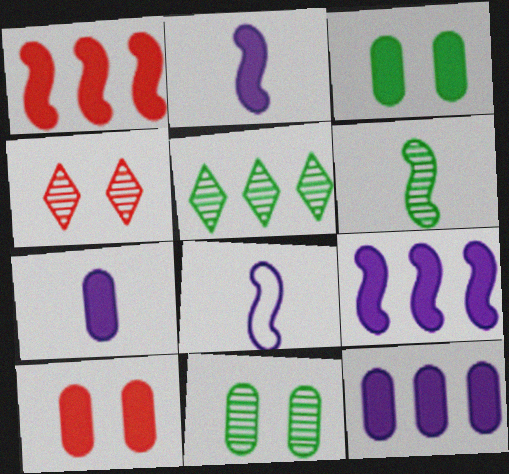[[5, 6, 11], 
[5, 8, 10]]